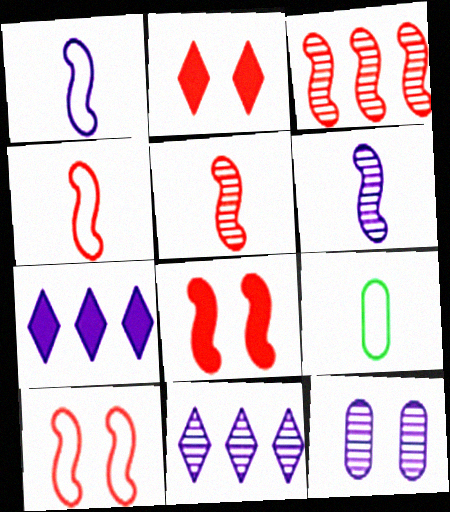[[1, 7, 12], 
[3, 4, 8], 
[6, 11, 12], 
[8, 9, 11]]